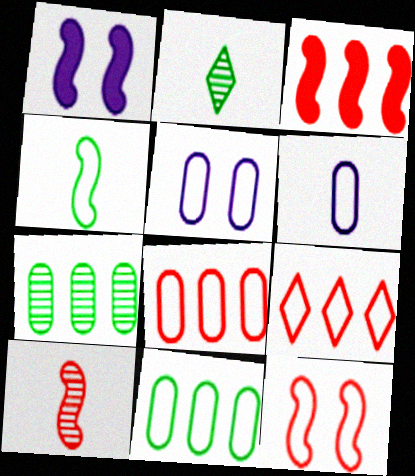[[1, 2, 8], 
[2, 3, 5], 
[3, 10, 12], 
[4, 5, 9]]